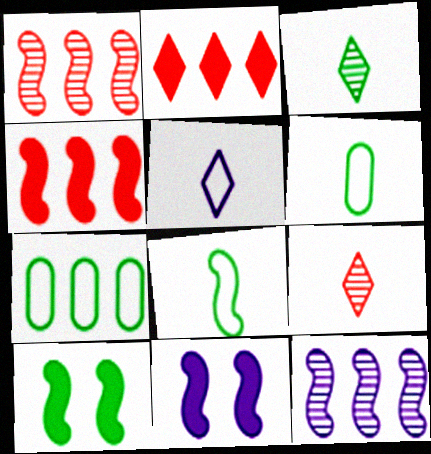[[1, 8, 11], 
[2, 7, 12], 
[3, 7, 10], 
[7, 9, 11]]